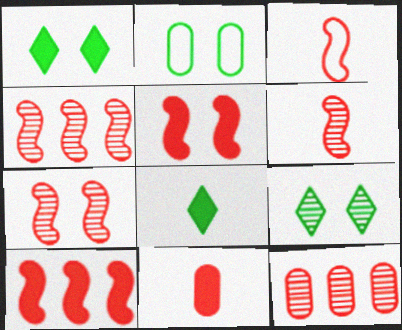[[3, 4, 5], 
[3, 7, 10], 
[4, 6, 7]]